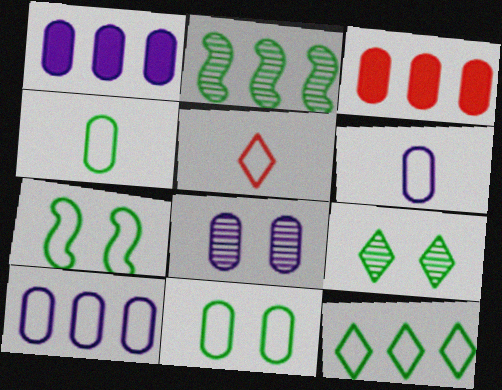[[1, 6, 8], 
[3, 4, 8], 
[4, 7, 12], 
[5, 7, 10]]